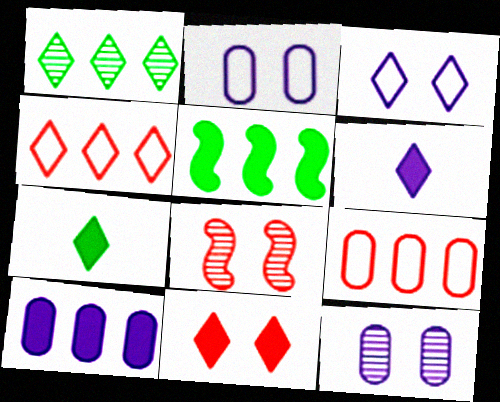[]